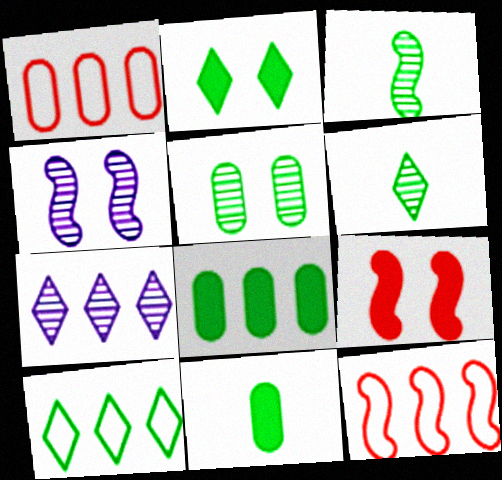[[2, 6, 10], 
[7, 8, 12]]